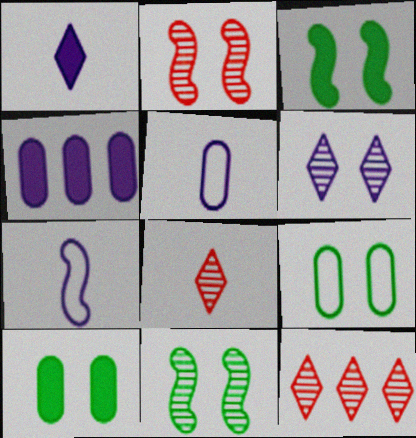[[3, 5, 12], 
[4, 6, 7], 
[7, 10, 12]]